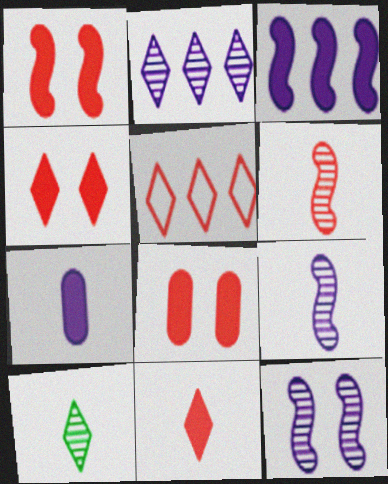[[1, 4, 8], 
[5, 6, 8]]